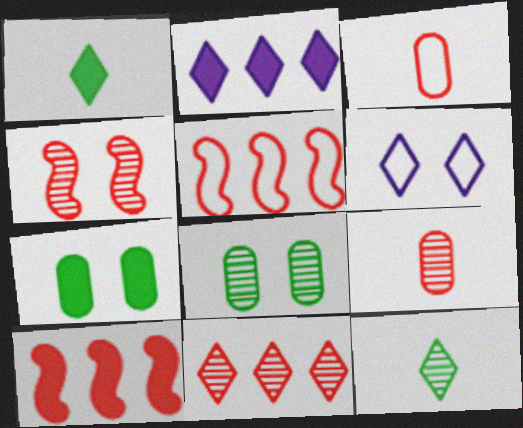[[1, 6, 11], 
[4, 6, 7], 
[4, 9, 11]]